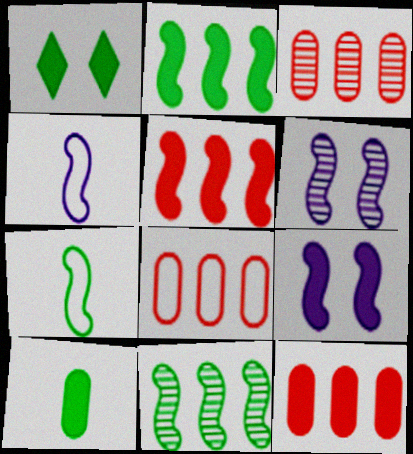[[1, 2, 10], 
[1, 3, 4], 
[3, 8, 12], 
[5, 6, 7]]